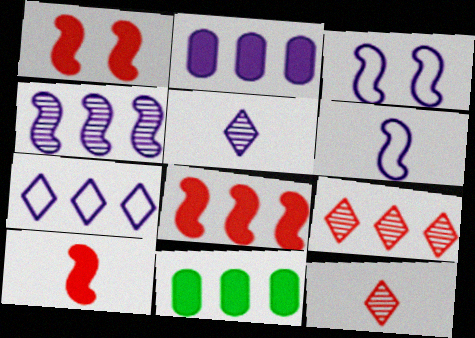[[1, 8, 10], 
[2, 3, 5], 
[2, 4, 7], 
[3, 11, 12]]